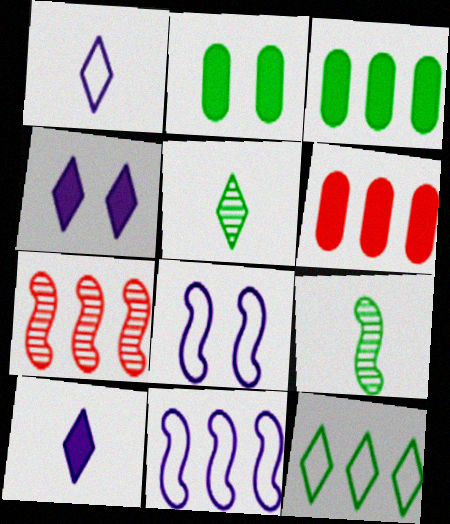[[1, 2, 7], 
[2, 9, 12], 
[5, 6, 8]]